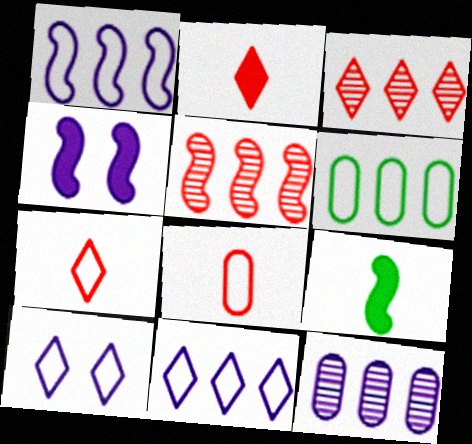[]